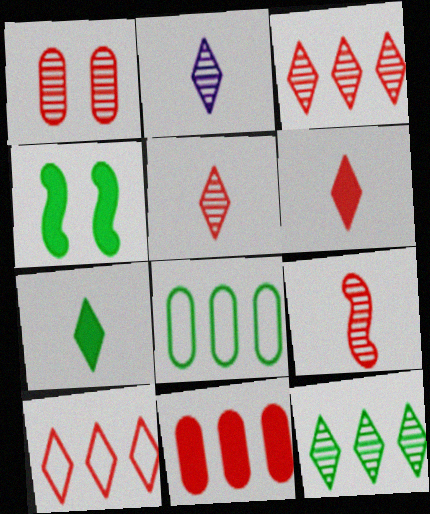[[1, 3, 9]]